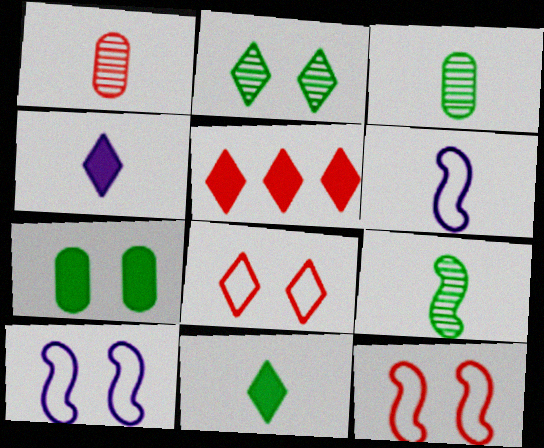[[1, 5, 12], 
[1, 6, 11], 
[3, 5, 10]]